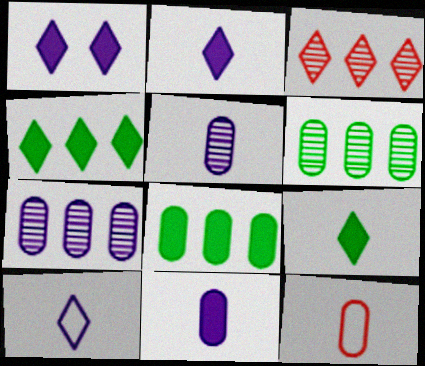[]